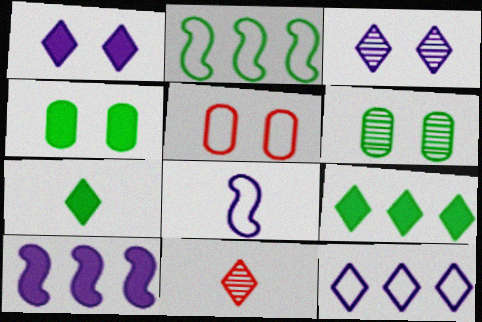[[2, 6, 7]]